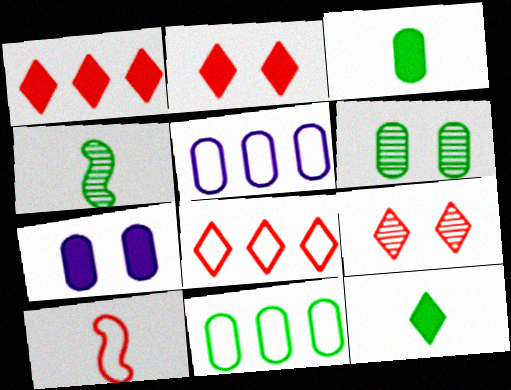[[2, 4, 5], 
[3, 6, 11], 
[4, 7, 8]]